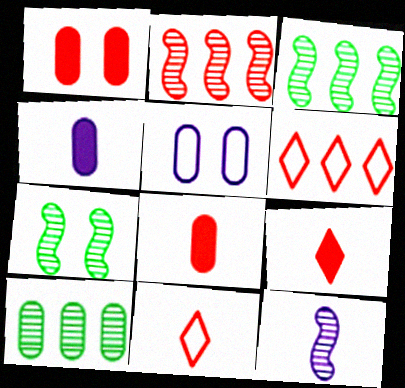[[1, 2, 11], 
[2, 7, 12], 
[3, 5, 9], 
[4, 6, 7], 
[5, 8, 10]]